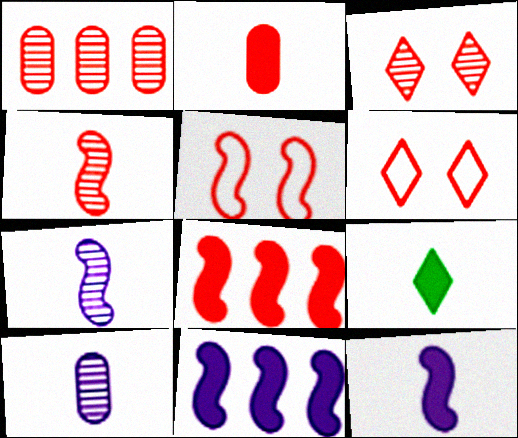[[1, 3, 4], 
[2, 9, 12], 
[4, 5, 8]]